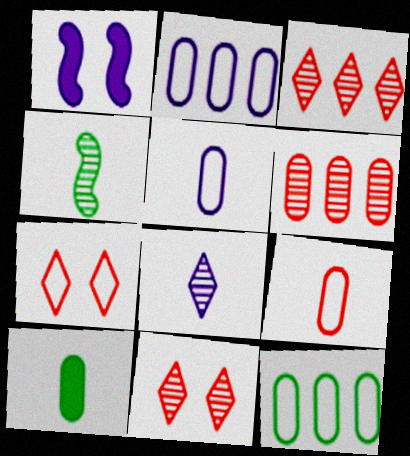[[1, 2, 8]]